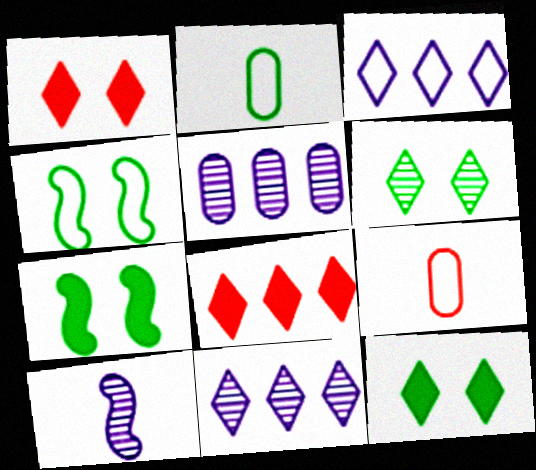[[3, 4, 9], 
[7, 9, 11]]